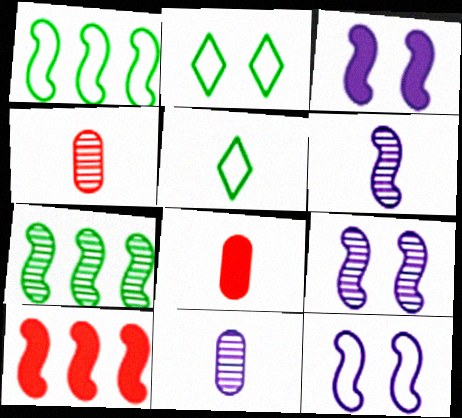[[2, 10, 11], 
[3, 9, 12], 
[5, 6, 8]]